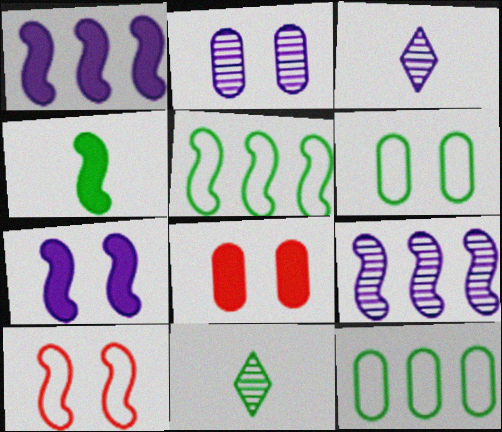[[2, 3, 9], 
[2, 6, 8], 
[3, 5, 8], 
[4, 9, 10]]